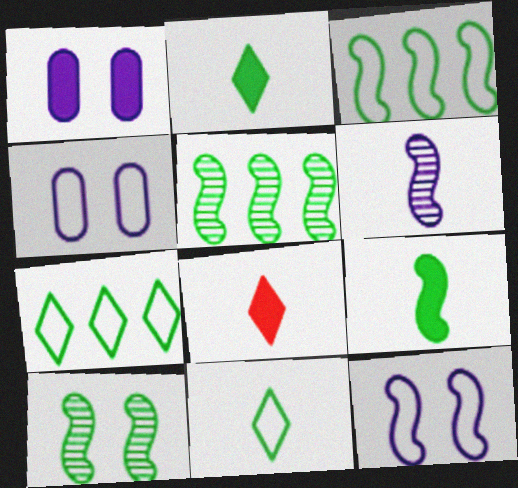[[3, 9, 10], 
[4, 5, 8]]